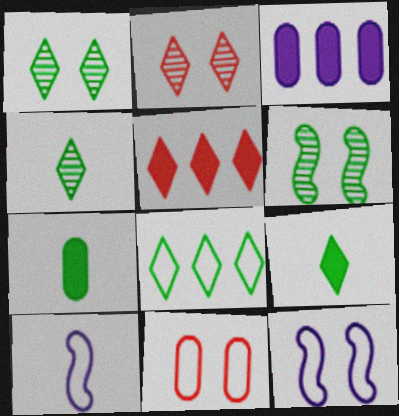[[1, 8, 9], 
[6, 7, 8], 
[8, 10, 11]]